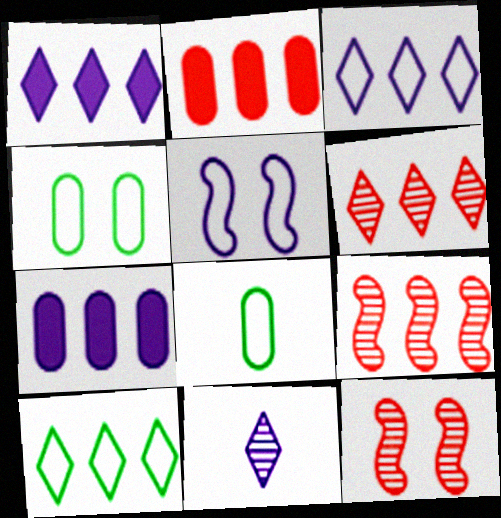[[1, 6, 10], 
[1, 8, 12], 
[5, 7, 11], 
[7, 9, 10]]